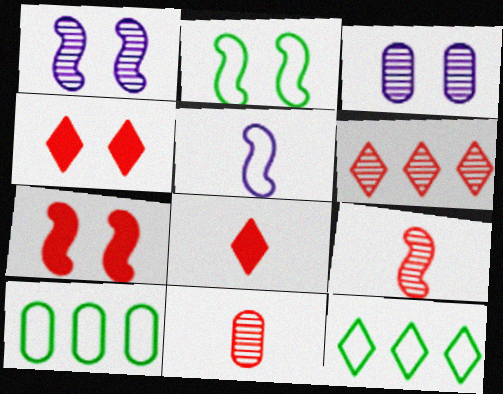[[1, 2, 7], 
[1, 8, 10], 
[2, 3, 4]]